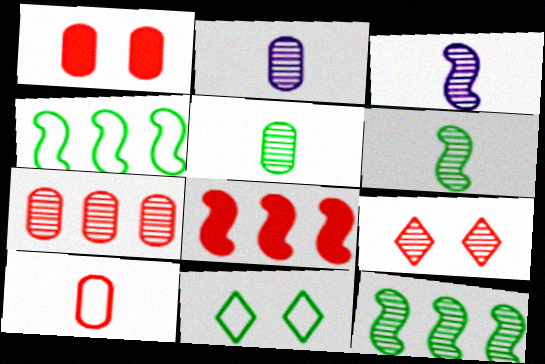[[1, 7, 10], 
[2, 8, 11], 
[2, 9, 12], 
[8, 9, 10]]